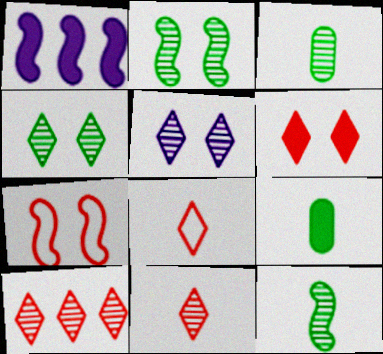[[1, 6, 9], 
[1, 7, 12], 
[6, 8, 10]]